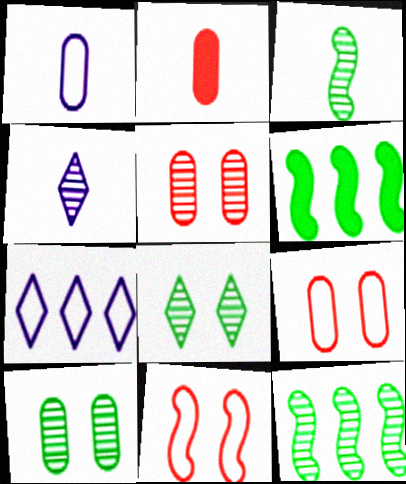[[4, 5, 12], 
[4, 6, 9]]